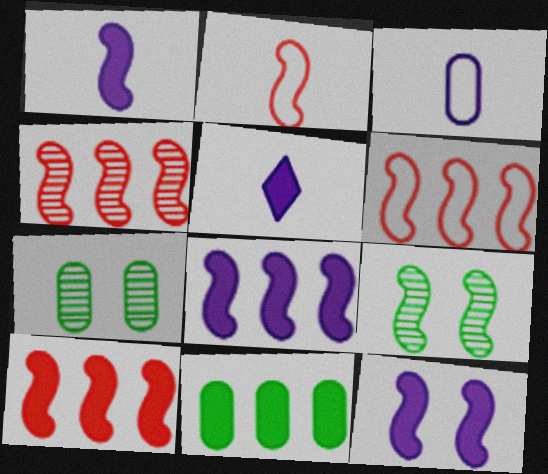[[1, 6, 9], 
[1, 8, 12], 
[2, 8, 9], 
[4, 6, 10], 
[5, 6, 7]]